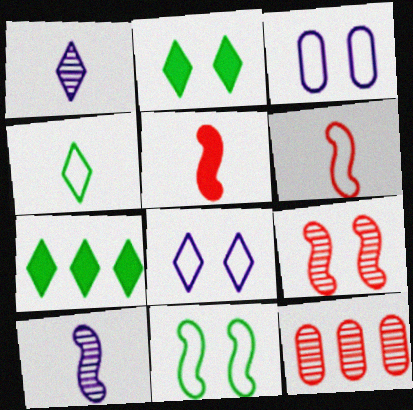[[2, 3, 9]]